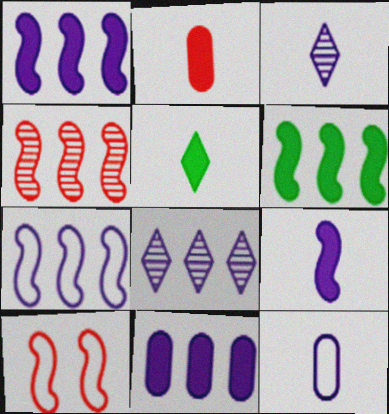[[2, 5, 9], 
[3, 9, 12], 
[4, 6, 7], 
[7, 8, 11]]